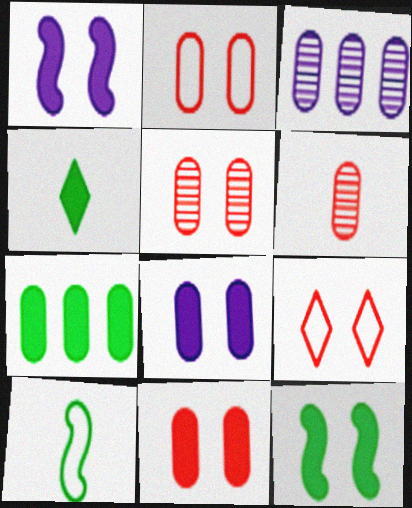[[2, 5, 11], 
[4, 7, 12]]